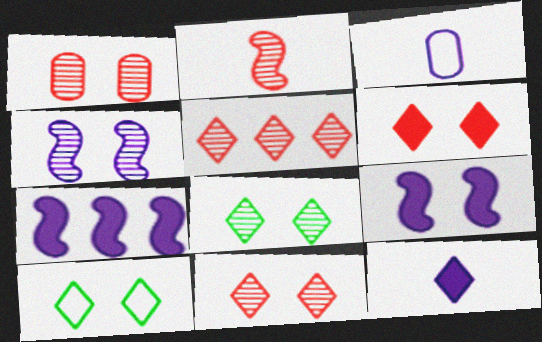[[1, 2, 5], 
[1, 4, 8], 
[1, 9, 10], 
[5, 10, 12]]